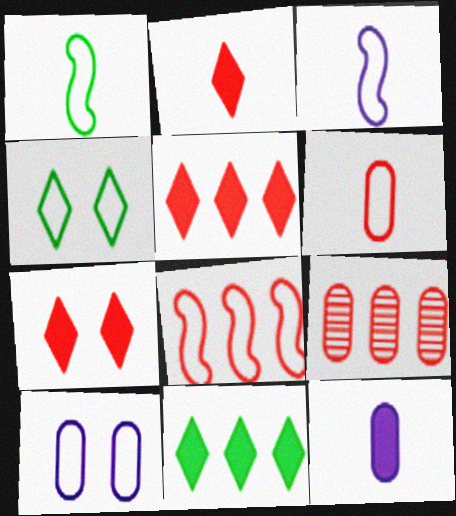[[2, 5, 7], 
[5, 8, 9]]